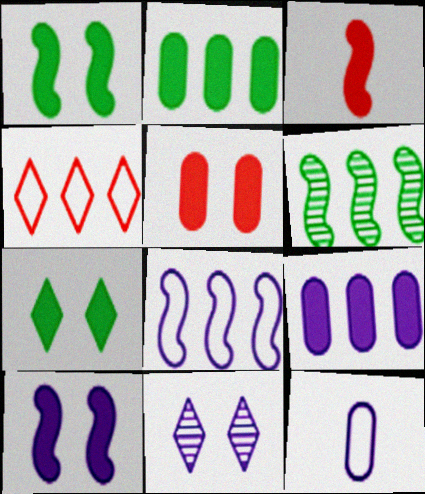[[3, 7, 9], 
[4, 6, 9], 
[5, 7, 10]]